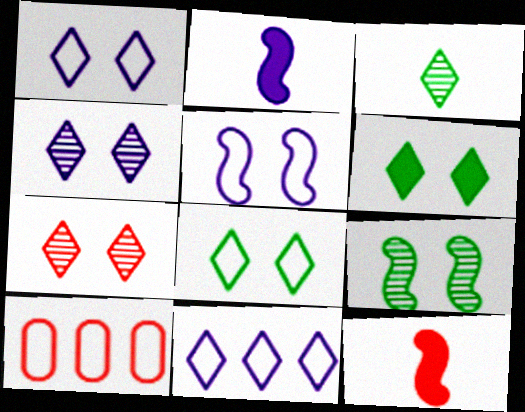[[1, 6, 7], 
[7, 10, 12]]